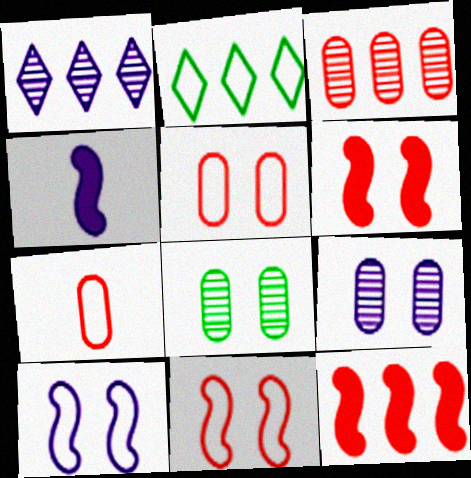[[2, 7, 10]]